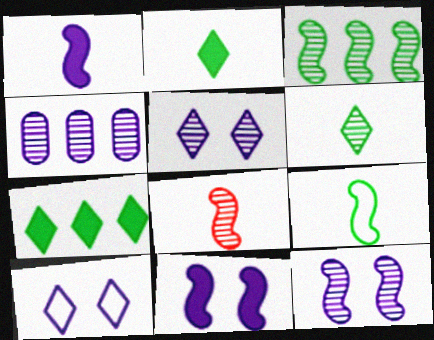[[1, 4, 10], 
[1, 8, 9], 
[3, 8, 12]]